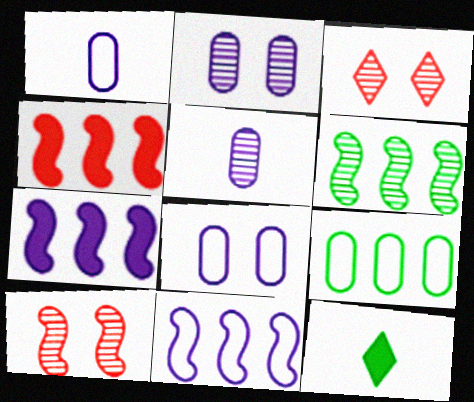[[3, 5, 6], 
[4, 6, 11]]